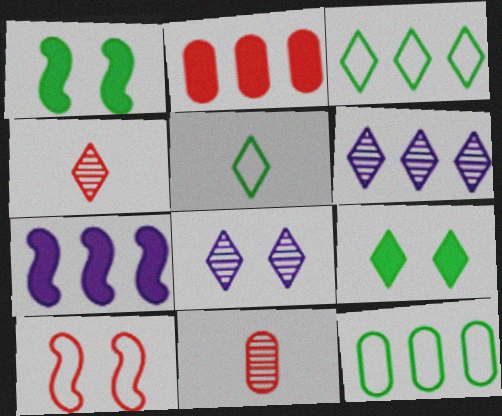[[2, 4, 10]]